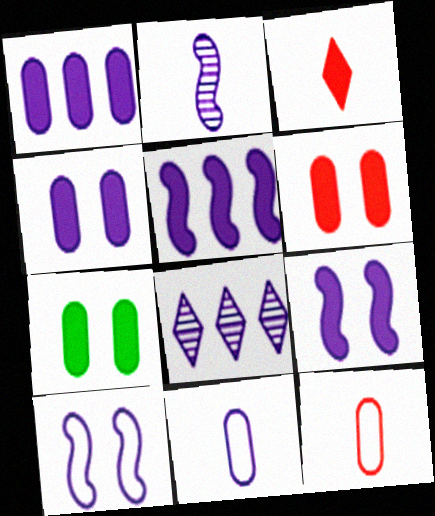[[2, 5, 10], 
[3, 5, 7], 
[4, 6, 7], 
[8, 9, 11]]